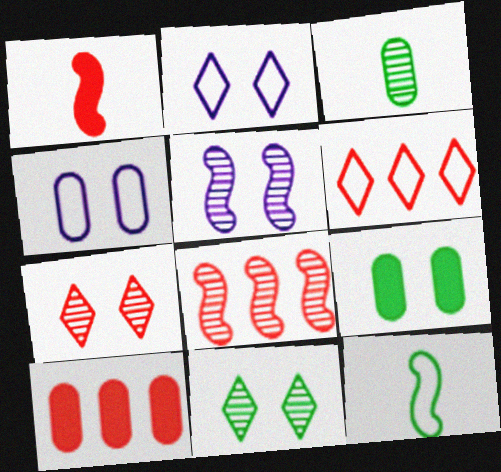[[3, 4, 10], 
[4, 6, 12], 
[6, 8, 10]]